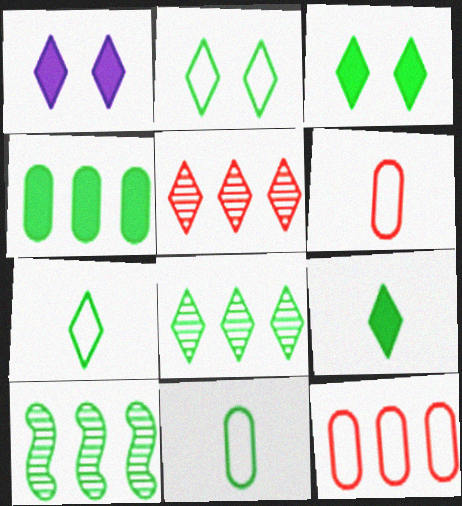[[1, 5, 7], 
[1, 6, 10], 
[2, 8, 9], 
[3, 7, 8], 
[3, 10, 11]]